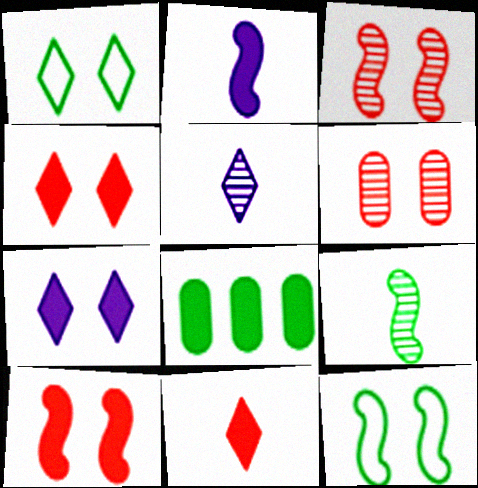[[1, 8, 9], 
[2, 4, 8], 
[6, 7, 12]]